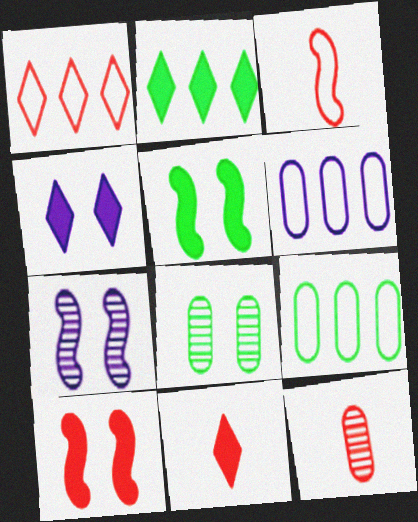[[1, 10, 12], 
[2, 4, 11], 
[3, 11, 12], 
[7, 9, 11]]